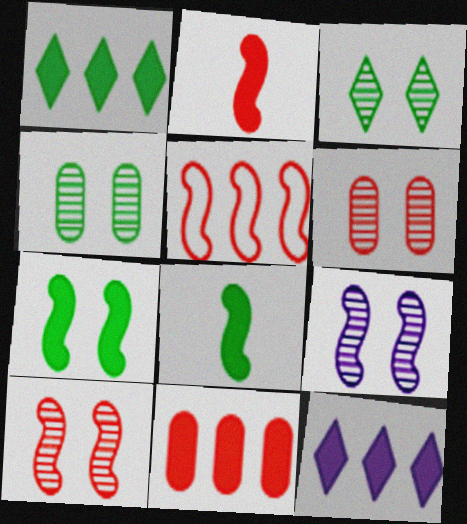[[2, 5, 10], 
[3, 6, 9], 
[5, 8, 9]]